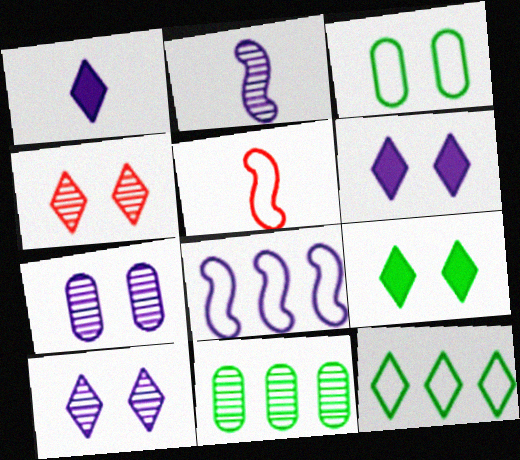[[1, 4, 12], 
[1, 7, 8], 
[2, 4, 11], 
[5, 6, 11]]